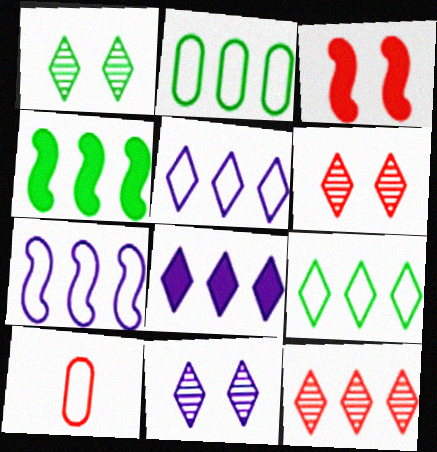[[1, 6, 11], 
[3, 10, 12], 
[4, 10, 11], 
[8, 9, 12]]